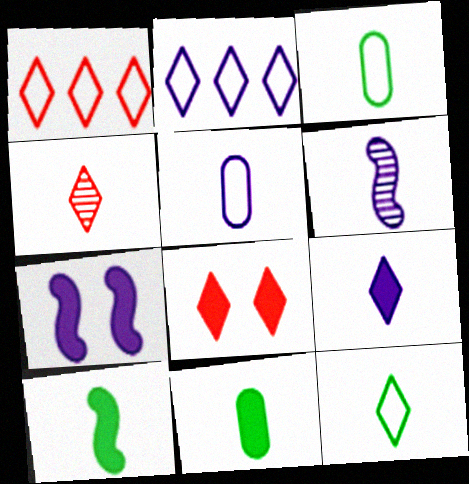[[1, 4, 8], 
[4, 5, 10], 
[4, 9, 12], 
[5, 6, 9]]